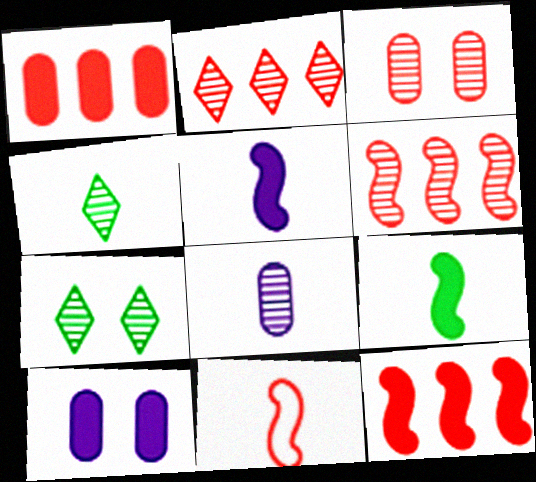[[6, 7, 8]]